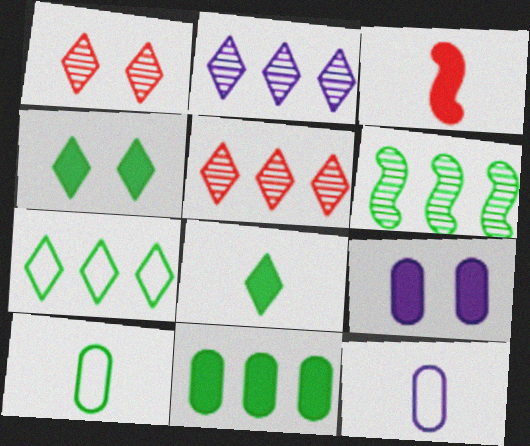[[4, 6, 10], 
[6, 7, 11]]